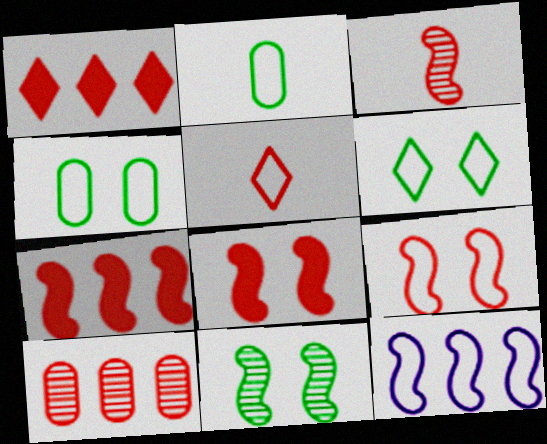[[3, 7, 9], 
[4, 5, 12], 
[5, 8, 10]]